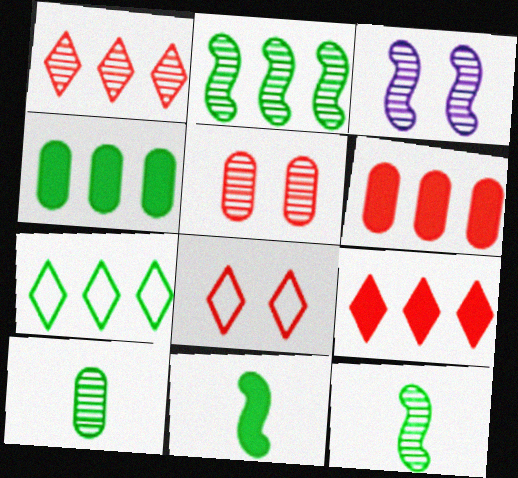[[1, 3, 10], 
[2, 4, 7]]